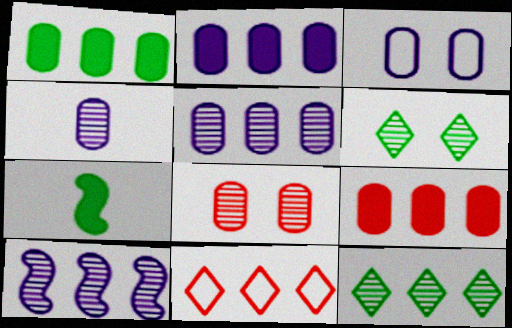[[1, 2, 9], 
[1, 10, 11], 
[2, 3, 4]]